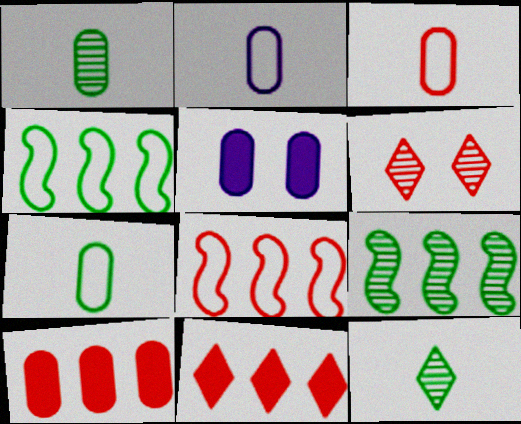[[2, 3, 7], 
[5, 8, 12]]